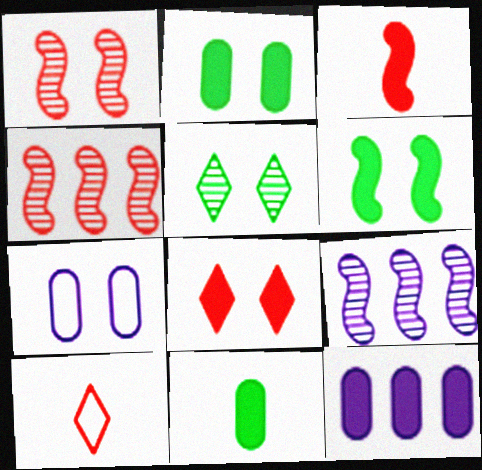[[2, 9, 10]]